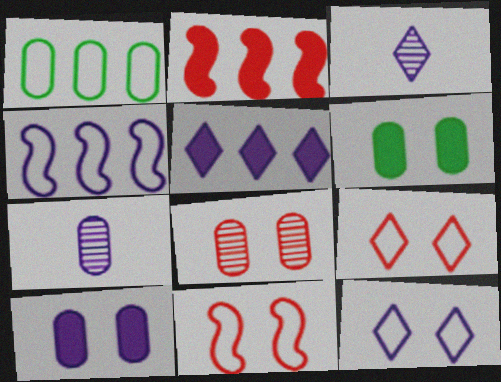[[3, 4, 10], 
[3, 5, 12]]